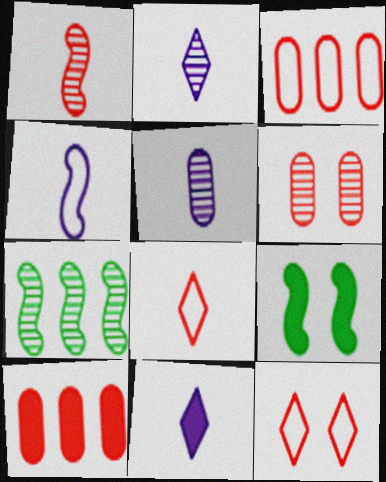[[1, 10, 12], 
[2, 3, 9], 
[2, 6, 7], 
[4, 5, 11], 
[9, 10, 11]]